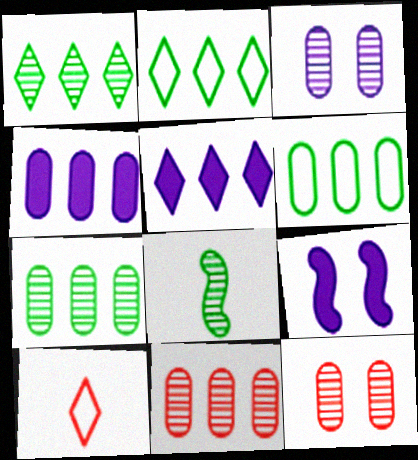[[4, 6, 11], 
[7, 9, 10]]